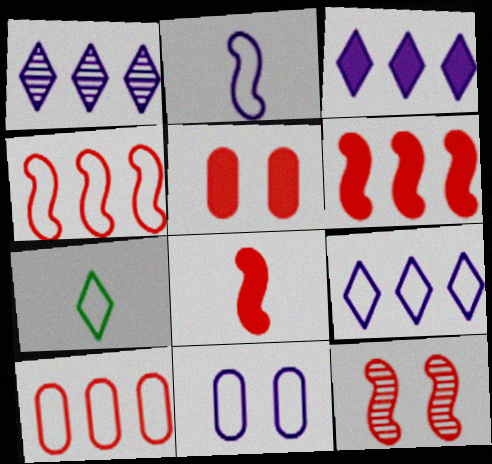[[1, 3, 9], 
[2, 9, 11], 
[4, 7, 11], 
[4, 8, 12]]